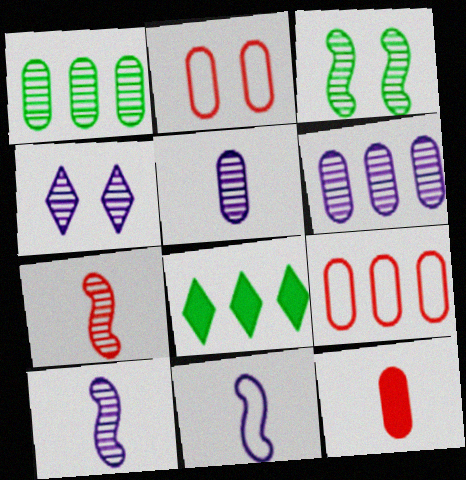[[1, 4, 7], 
[2, 8, 10], 
[4, 6, 10]]